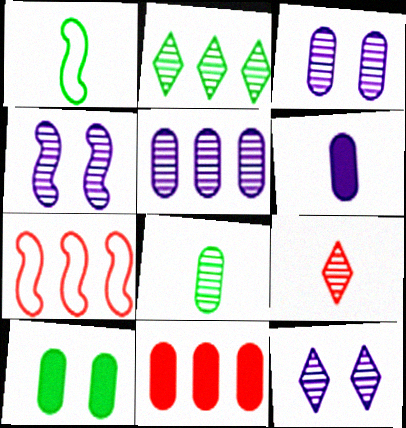[[1, 2, 10], 
[1, 6, 9], 
[1, 11, 12], 
[2, 9, 12], 
[3, 4, 12], 
[6, 10, 11]]